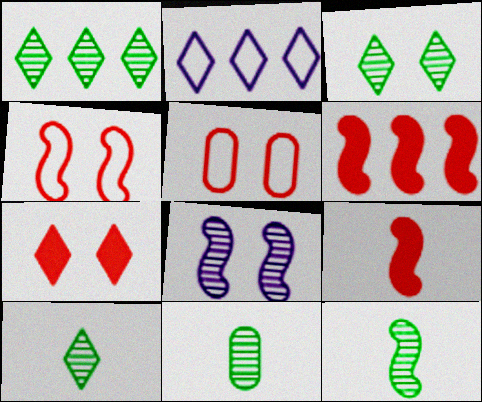[[1, 3, 10], 
[2, 7, 10], 
[10, 11, 12]]